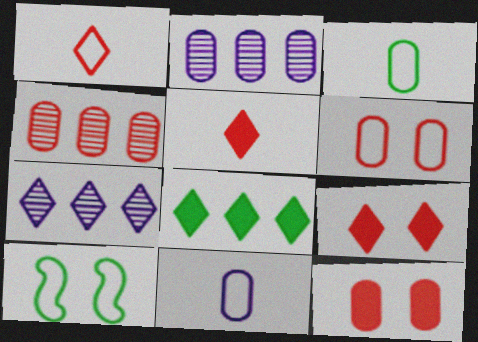[[2, 3, 12], 
[2, 5, 10]]